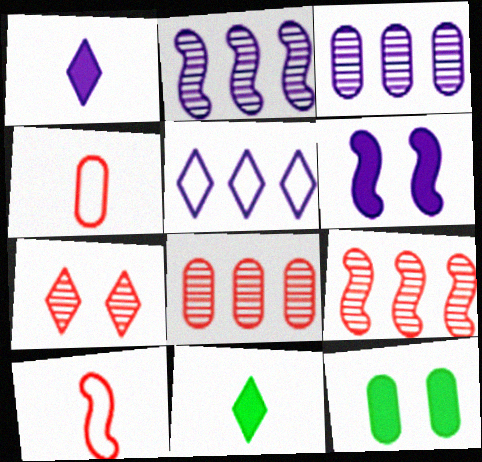[[3, 4, 12], 
[5, 7, 11]]